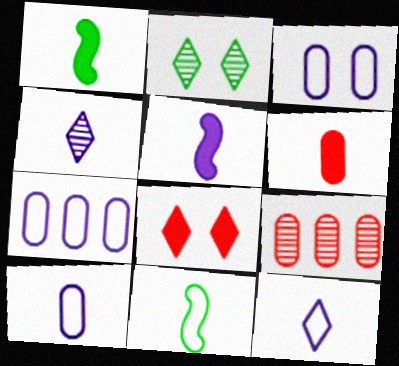[[3, 7, 10], 
[4, 5, 10], 
[4, 6, 11]]